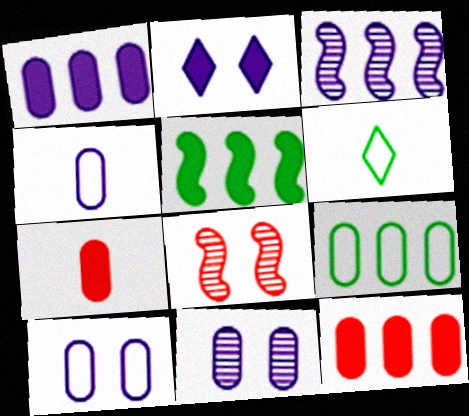[[1, 4, 11], 
[1, 6, 8], 
[2, 3, 4], 
[2, 5, 7], 
[7, 9, 11]]